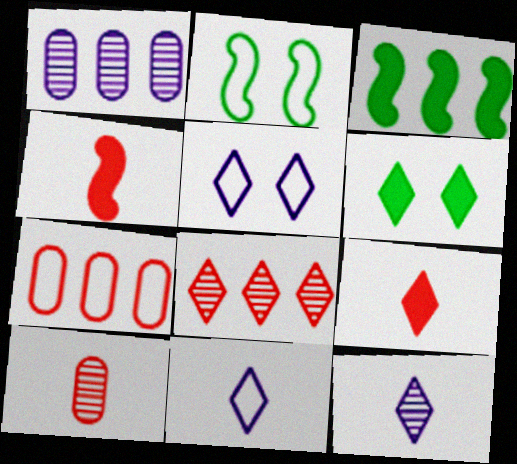[[1, 2, 9], 
[2, 7, 11], 
[3, 5, 10], 
[6, 8, 11]]